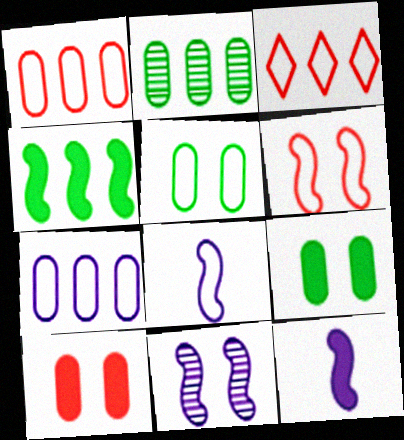[[3, 5, 8]]